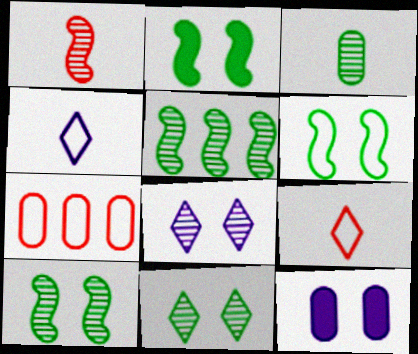[[2, 6, 10], 
[3, 5, 11], 
[3, 7, 12], 
[4, 6, 7], 
[5, 9, 12]]